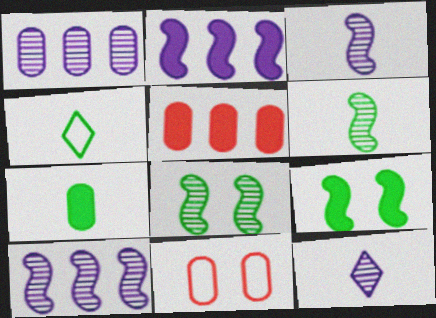[[1, 7, 11], 
[4, 6, 7]]